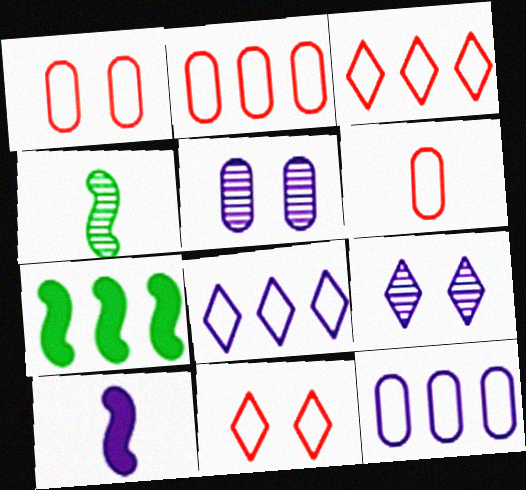[[1, 2, 6], 
[5, 8, 10], 
[6, 7, 9], 
[9, 10, 12]]